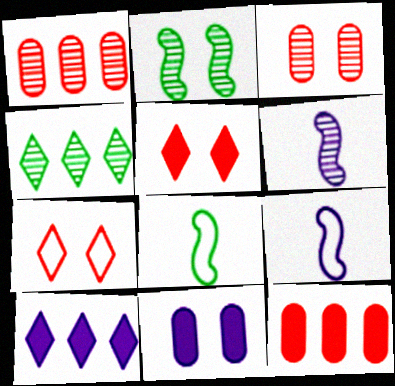[[2, 7, 11], 
[3, 4, 6], 
[3, 8, 10]]